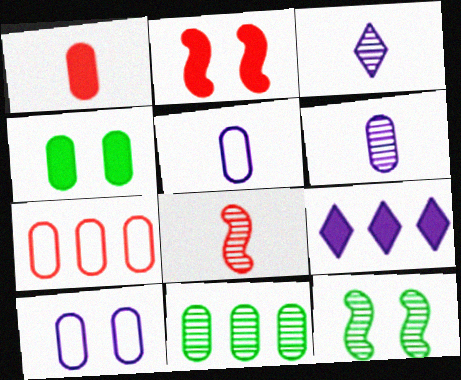[[1, 10, 11], 
[4, 6, 7]]